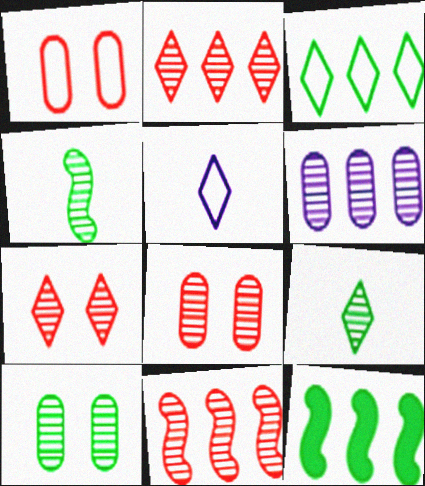[[4, 6, 7], 
[5, 8, 12]]